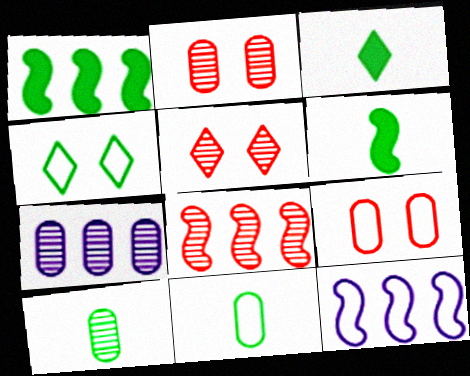[[1, 4, 10], 
[1, 8, 12], 
[2, 3, 12], 
[2, 7, 10]]